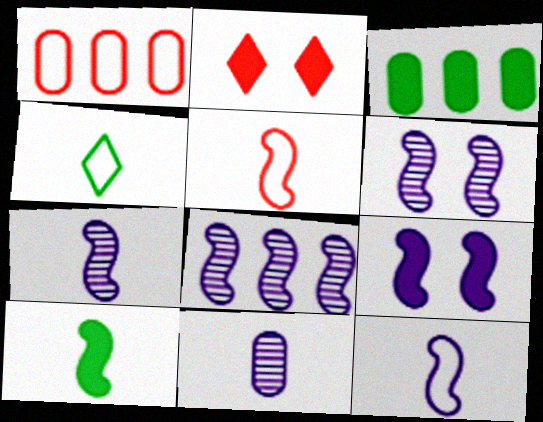[[5, 7, 10], 
[6, 7, 8], 
[8, 9, 12]]